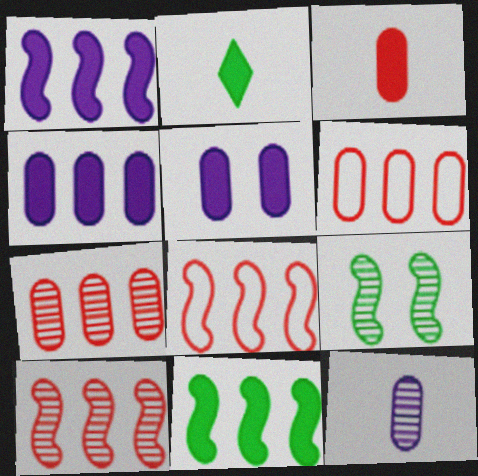[]